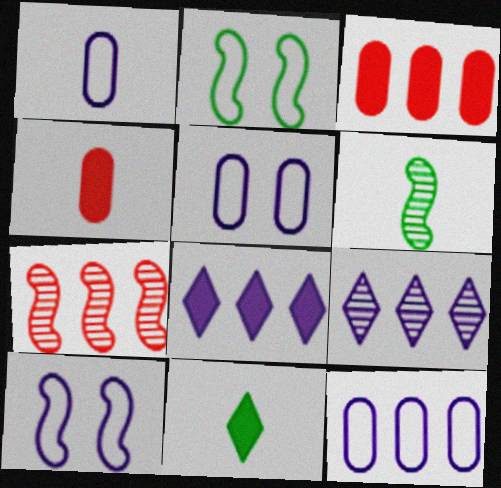[[1, 5, 12], 
[2, 4, 9], 
[5, 7, 11]]